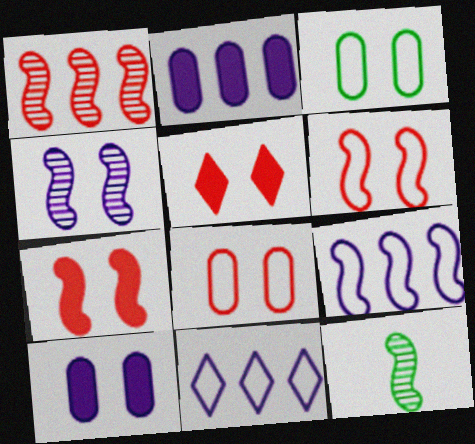[[1, 4, 12], 
[3, 4, 5], 
[7, 9, 12]]